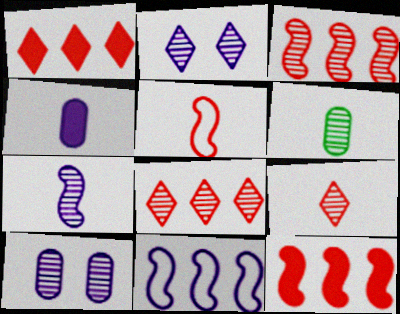[[2, 3, 6], 
[2, 4, 11], 
[6, 7, 9]]